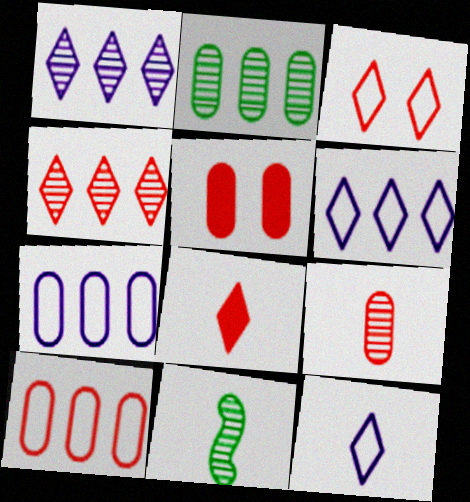[[3, 4, 8], 
[5, 6, 11], 
[5, 9, 10]]